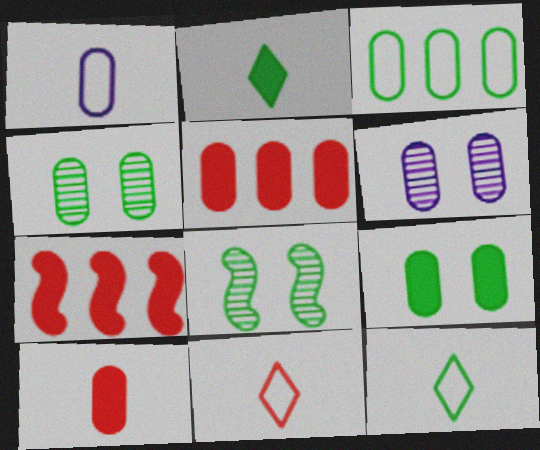[[1, 4, 5], 
[2, 3, 8], 
[3, 6, 10], 
[6, 7, 12]]